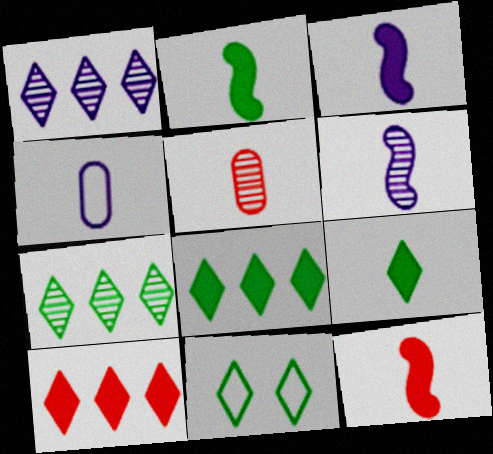[[2, 3, 12], 
[7, 9, 11]]